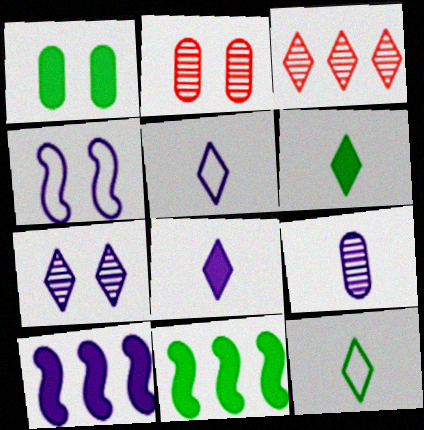[[1, 6, 11], 
[2, 5, 11], 
[2, 10, 12]]